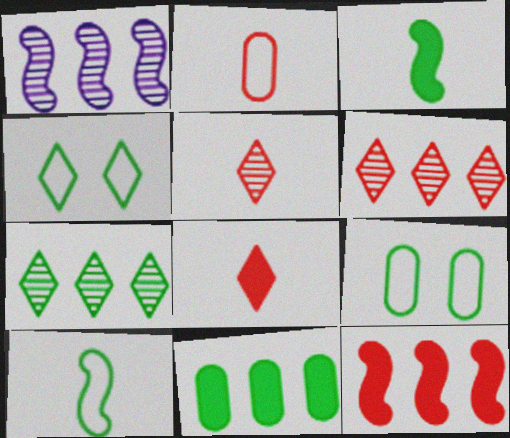[[1, 8, 9], 
[3, 7, 9]]